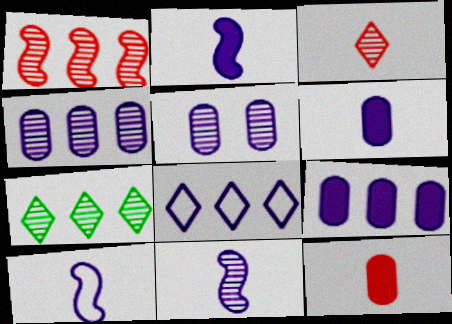[[1, 4, 7], 
[2, 5, 8], 
[2, 10, 11]]